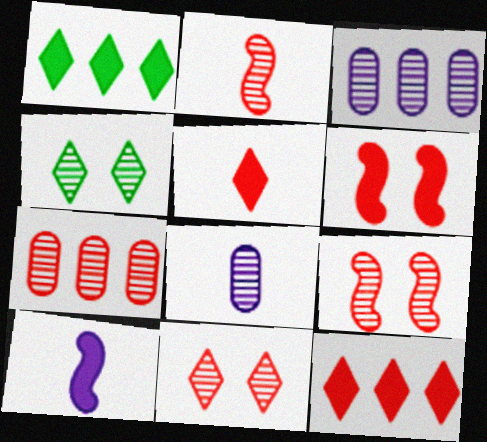[[2, 3, 4], 
[2, 7, 11]]